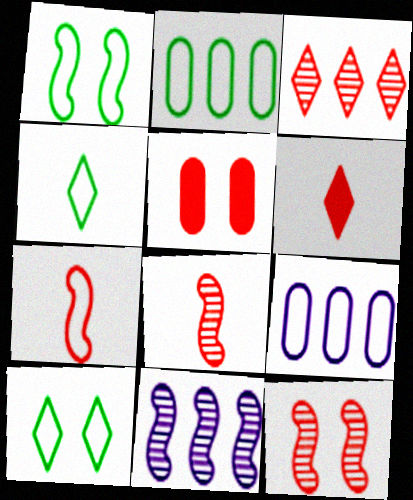[[1, 2, 4], 
[3, 5, 7], 
[4, 5, 11], 
[7, 9, 10]]